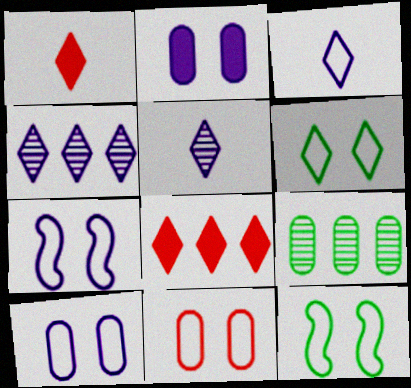[[1, 4, 6], 
[1, 7, 9], 
[5, 6, 8], 
[6, 7, 11]]